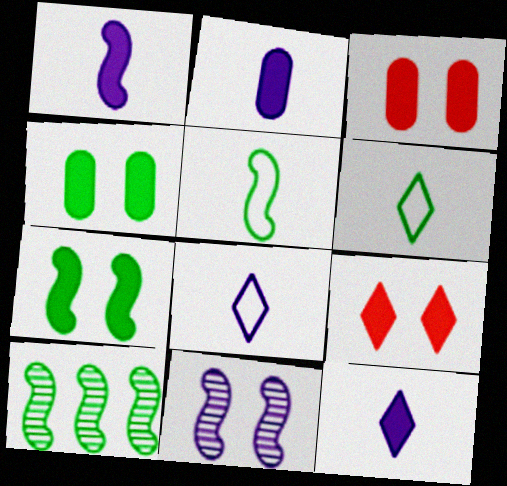[[1, 2, 12], 
[3, 8, 10], 
[4, 6, 10], 
[5, 7, 10]]